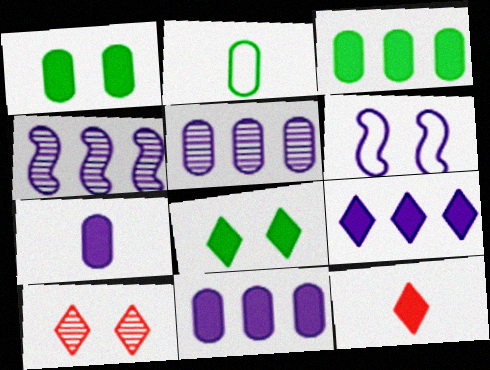[[1, 6, 10], 
[8, 9, 12]]